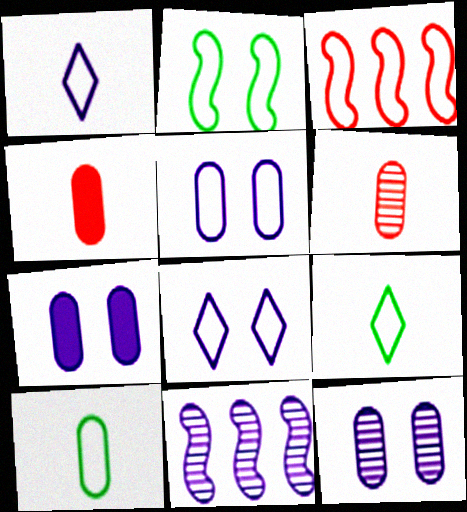[[1, 7, 11], 
[3, 5, 9], 
[3, 8, 10], 
[5, 7, 12]]